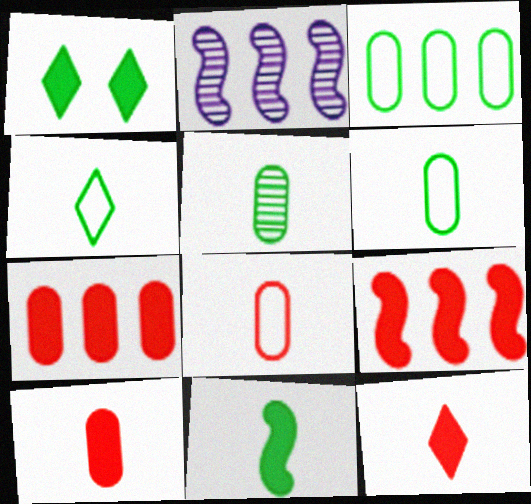[[1, 2, 8], 
[4, 5, 11]]